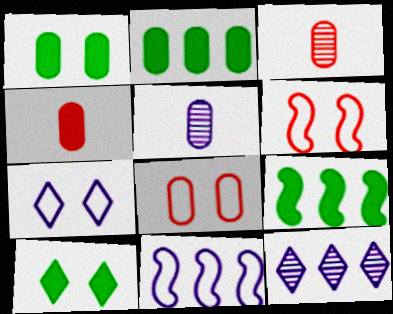[[2, 5, 8], 
[3, 7, 9], 
[3, 10, 11]]